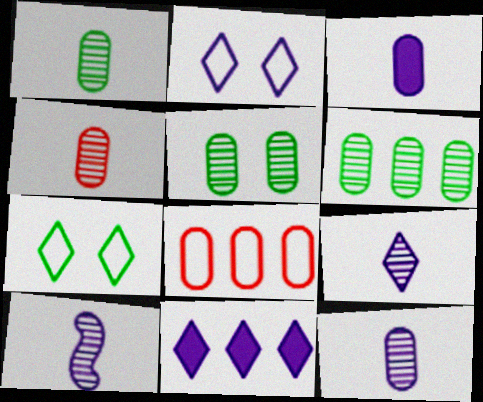[[1, 4, 12], 
[1, 5, 6], 
[2, 9, 11], 
[3, 5, 8], 
[9, 10, 12]]